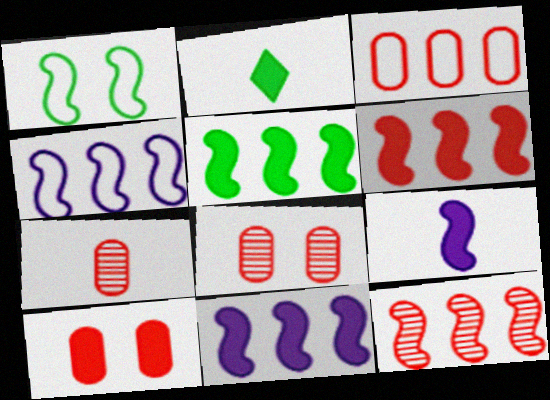[[1, 9, 12], 
[2, 4, 8], 
[2, 10, 11], 
[3, 7, 10], 
[4, 5, 12], 
[5, 6, 11]]